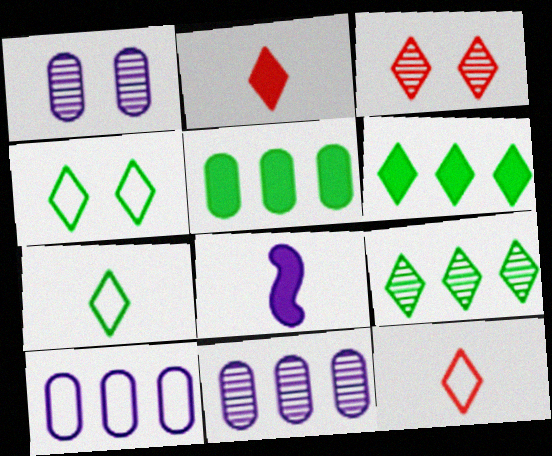[]